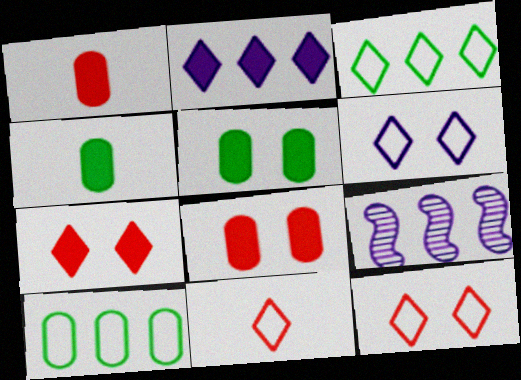[[3, 6, 11], 
[4, 9, 12], 
[5, 9, 11]]